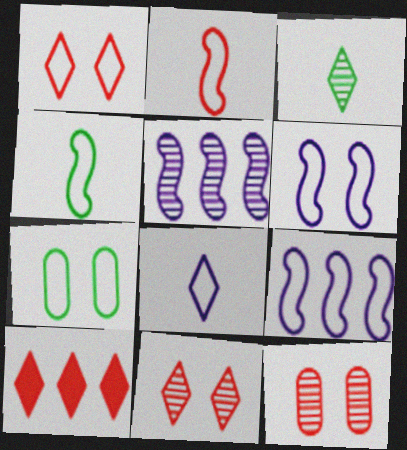[[1, 6, 7], 
[2, 10, 12], 
[3, 5, 12]]